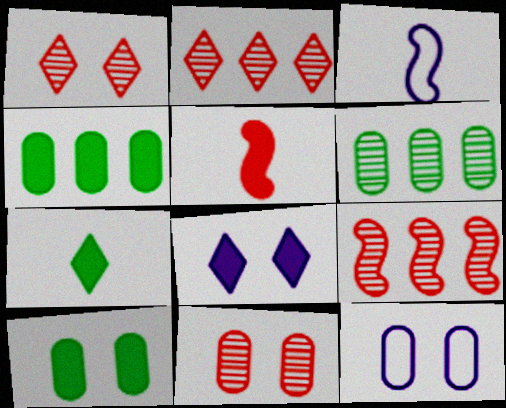[[1, 3, 4], 
[2, 3, 10], 
[4, 5, 8], 
[7, 9, 12], 
[10, 11, 12]]